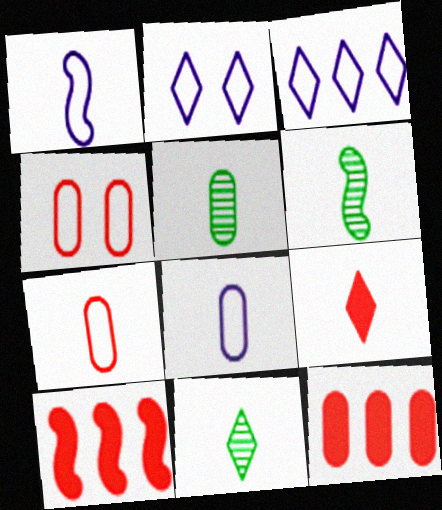[[1, 5, 9], 
[2, 5, 10], 
[2, 6, 12], 
[5, 6, 11], 
[6, 8, 9]]